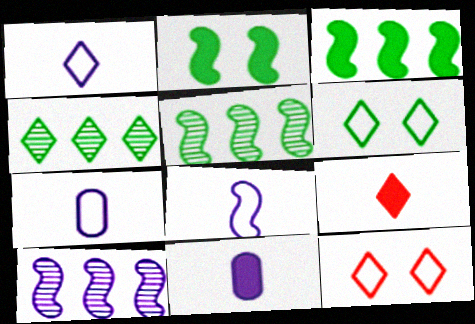[[1, 7, 8], 
[5, 11, 12]]